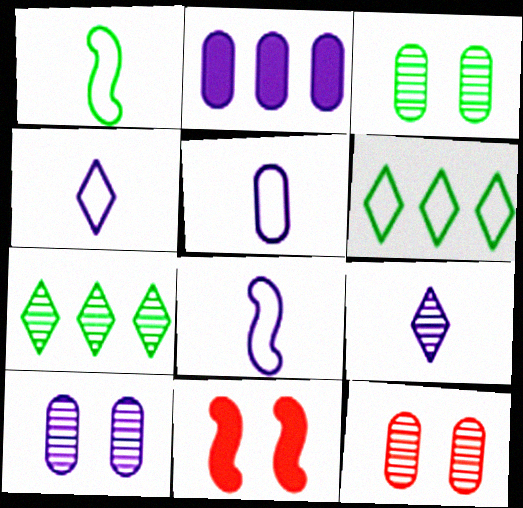[[2, 5, 10], 
[3, 10, 12], 
[4, 5, 8], 
[5, 7, 11]]